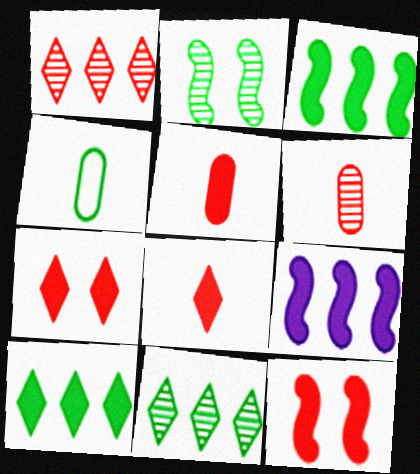[[2, 4, 10]]